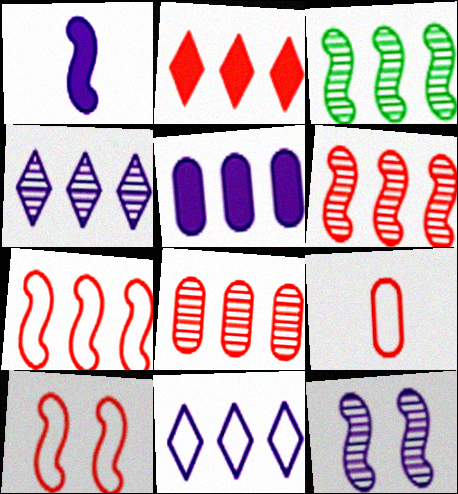[[1, 3, 10], 
[2, 7, 8], 
[3, 4, 8]]